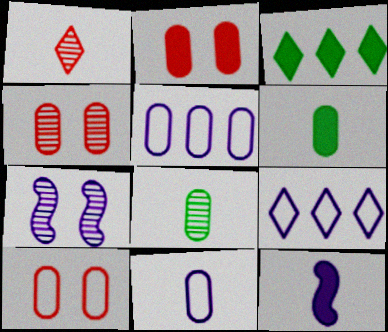[[2, 3, 12], 
[2, 4, 10], 
[2, 5, 8], 
[4, 5, 6]]